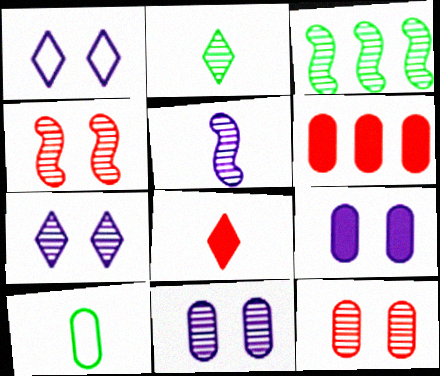[[3, 4, 5], 
[5, 8, 10], 
[6, 10, 11]]